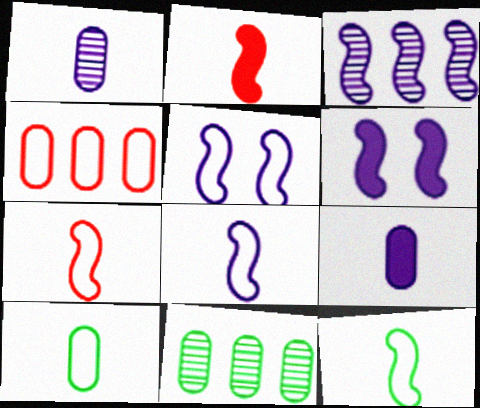[[3, 6, 8], 
[7, 8, 12]]